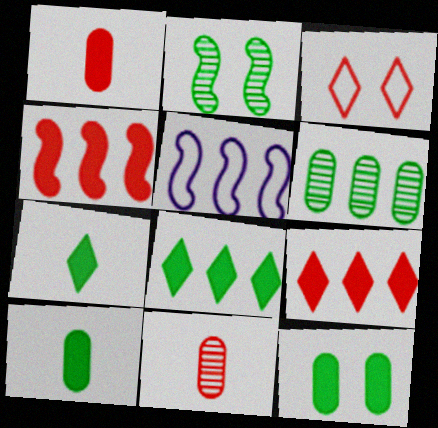[[3, 4, 11], 
[5, 6, 9]]